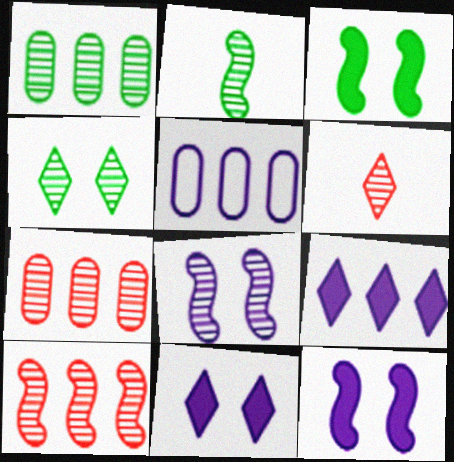[[1, 2, 4], 
[1, 6, 8], 
[2, 8, 10], 
[3, 5, 6]]